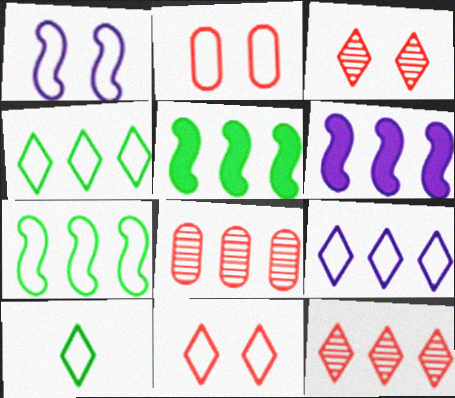[[4, 6, 8], 
[5, 8, 9], 
[9, 10, 11]]